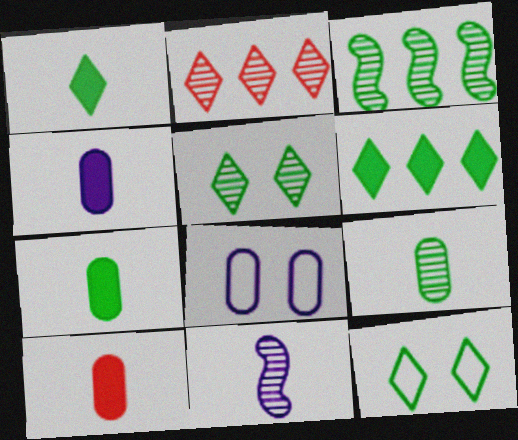[[3, 5, 9], 
[3, 7, 12], 
[4, 7, 10]]